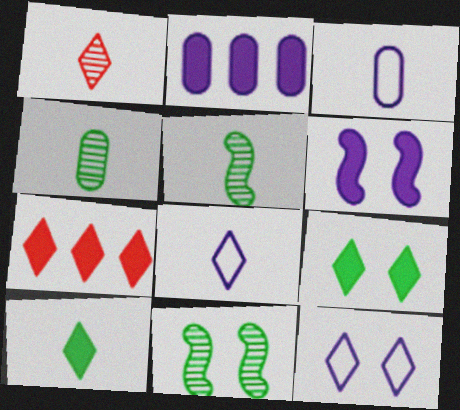[[1, 8, 10], 
[3, 7, 11]]